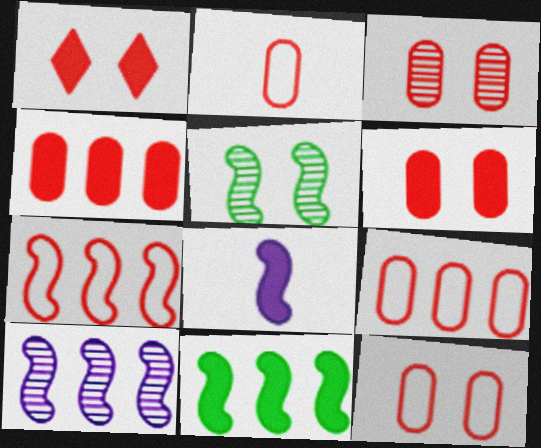[[2, 3, 4], 
[2, 9, 12], 
[3, 6, 12], 
[5, 7, 8], 
[7, 10, 11]]